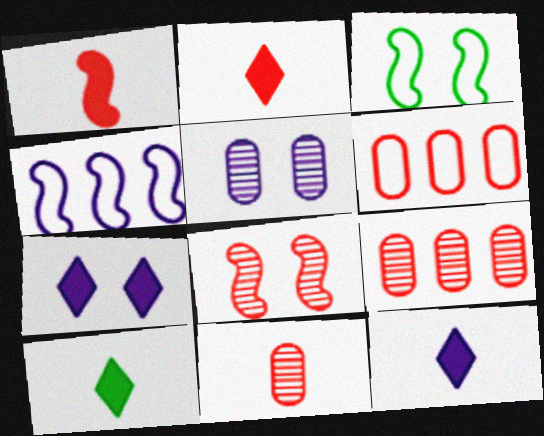[[2, 6, 8], 
[2, 10, 12], 
[3, 9, 12], 
[4, 5, 12]]